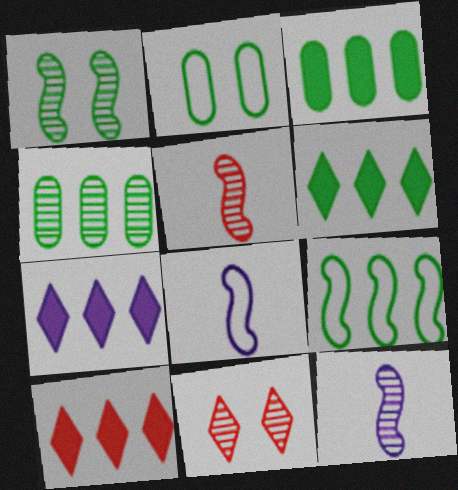[[2, 5, 7], 
[2, 10, 12], 
[3, 8, 11], 
[4, 6, 9], 
[4, 11, 12], 
[6, 7, 10]]